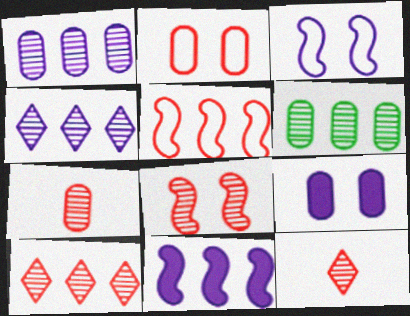[[7, 8, 10]]